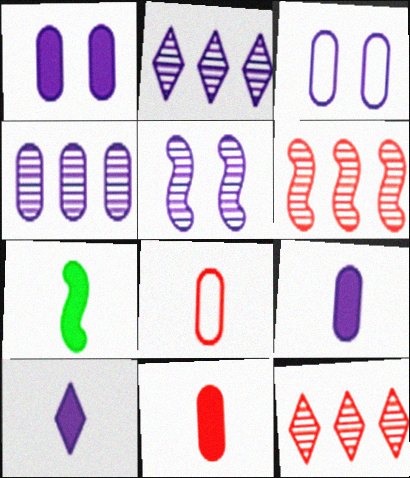[[3, 4, 9], 
[3, 7, 12], 
[7, 10, 11]]